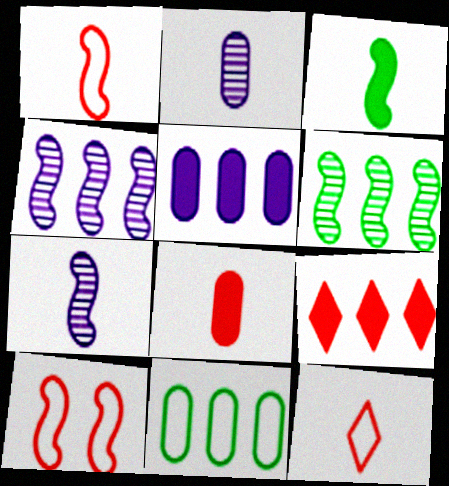[[1, 3, 7], 
[2, 3, 12], 
[3, 4, 10], 
[4, 9, 11]]